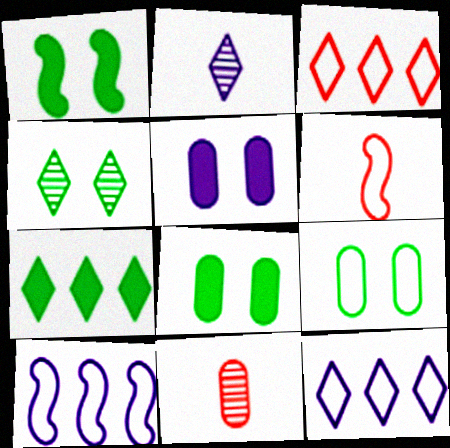[[1, 4, 9], 
[1, 11, 12], 
[2, 5, 10], 
[6, 9, 12]]